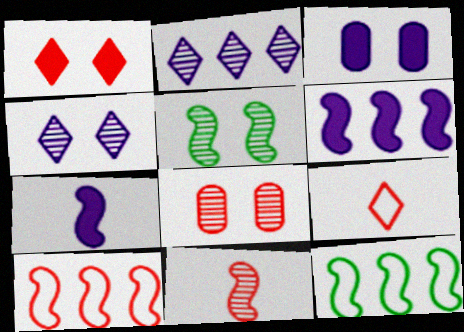[[4, 5, 8], 
[5, 7, 10]]